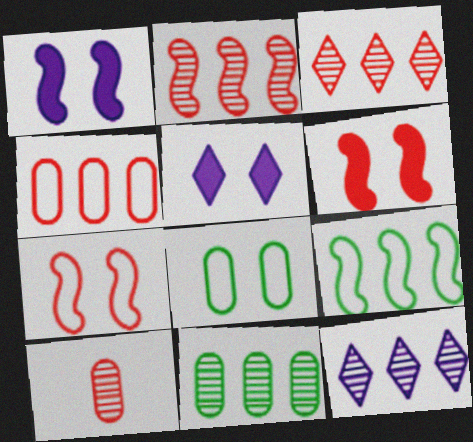[[2, 11, 12], 
[5, 9, 10]]